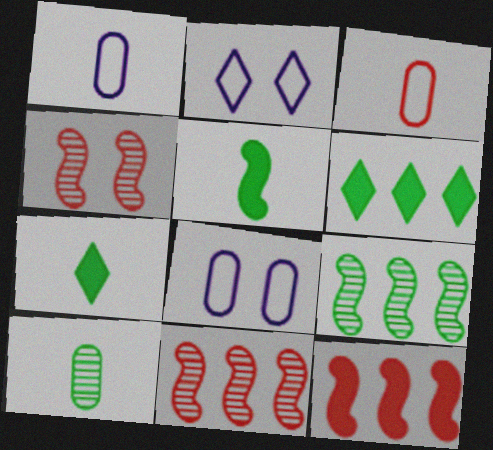[[1, 4, 6], 
[2, 10, 12], 
[7, 8, 11]]